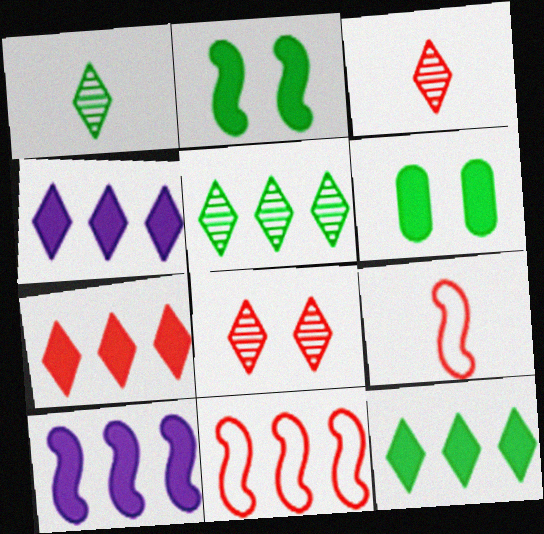[[4, 7, 12]]